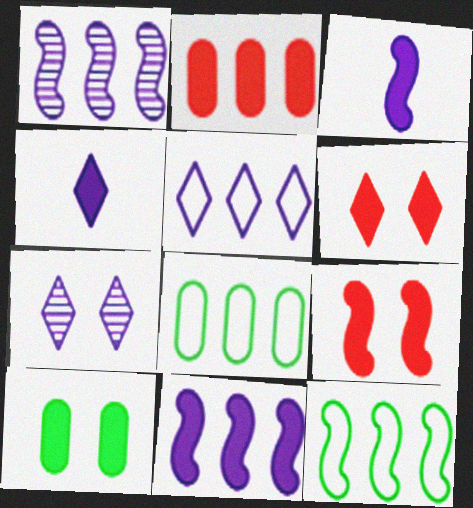[[4, 5, 7]]